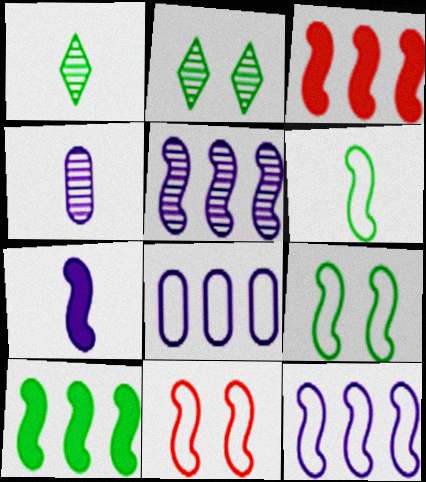[[6, 11, 12]]